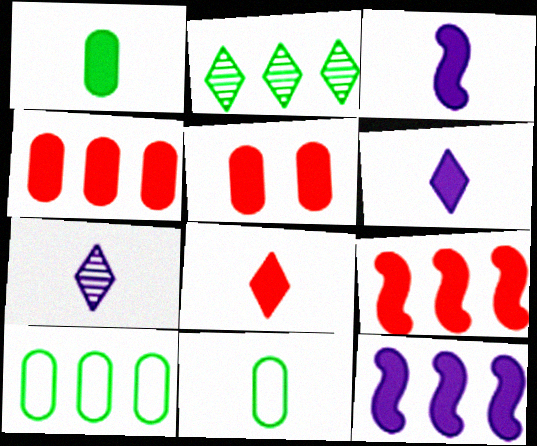[[1, 3, 8], 
[5, 8, 9]]